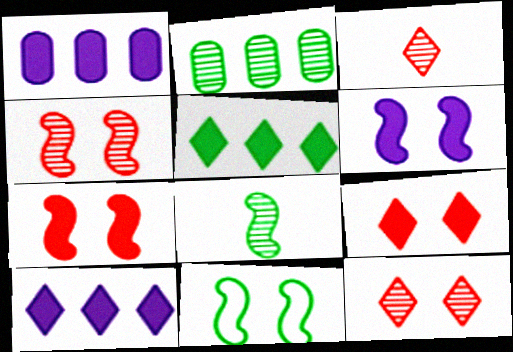[[1, 3, 11], 
[4, 6, 11]]